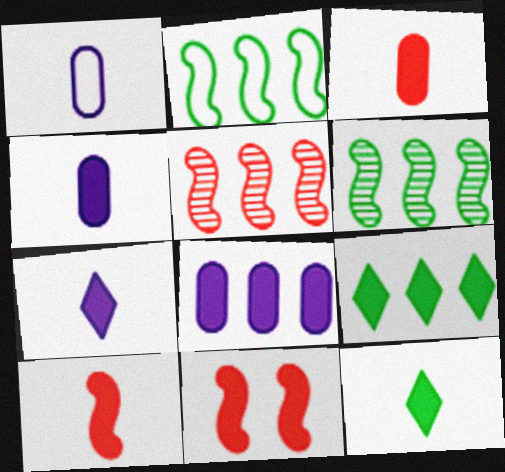[[4, 9, 11], 
[4, 10, 12], 
[8, 11, 12]]